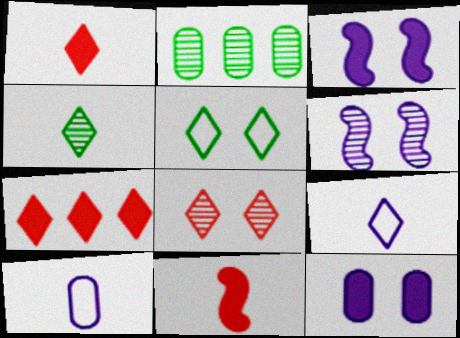[[1, 4, 9], 
[4, 10, 11]]